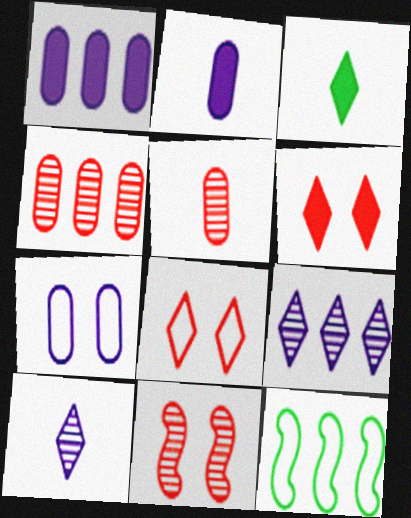[[3, 8, 9]]